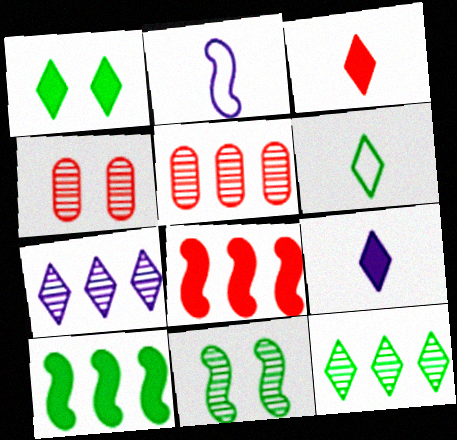[[1, 2, 5], 
[1, 6, 12], 
[2, 8, 11]]